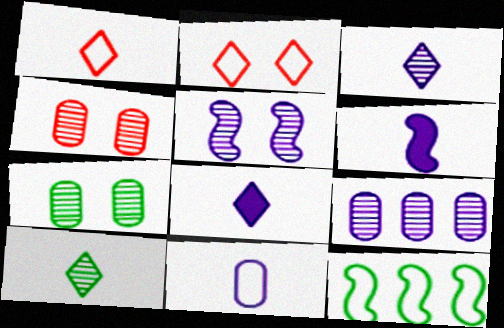[[1, 8, 10], 
[2, 11, 12], 
[3, 5, 9], 
[3, 6, 11], 
[4, 8, 12]]